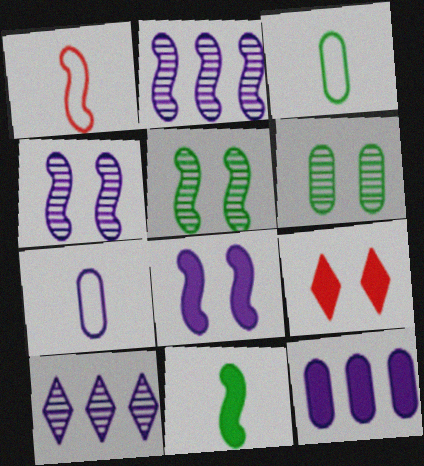[[2, 3, 9], 
[7, 8, 10], 
[9, 11, 12]]